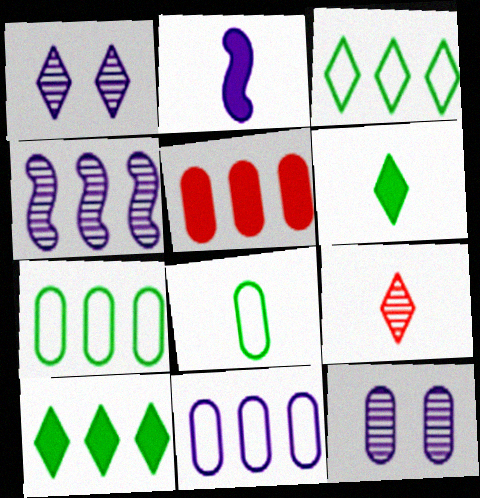[[1, 2, 11], 
[2, 8, 9], 
[3, 4, 5], 
[5, 8, 12]]